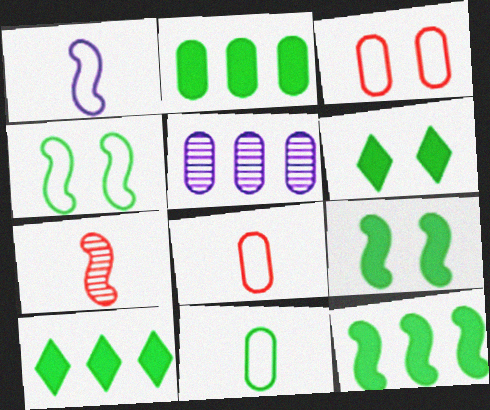[[2, 10, 12]]